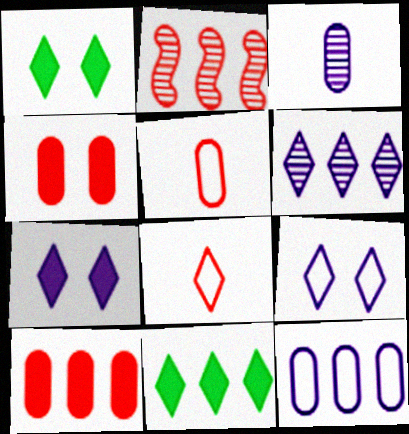[[1, 6, 8], 
[2, 4, 8], 
[2, 11, 12]]